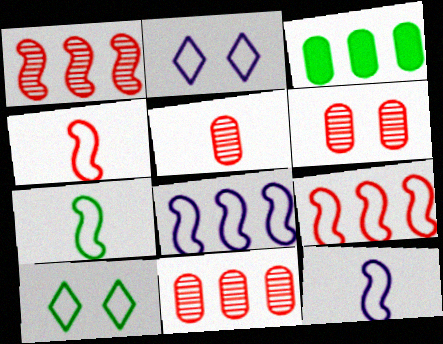[[4, 7, 12], 
[5, 6, 11]]